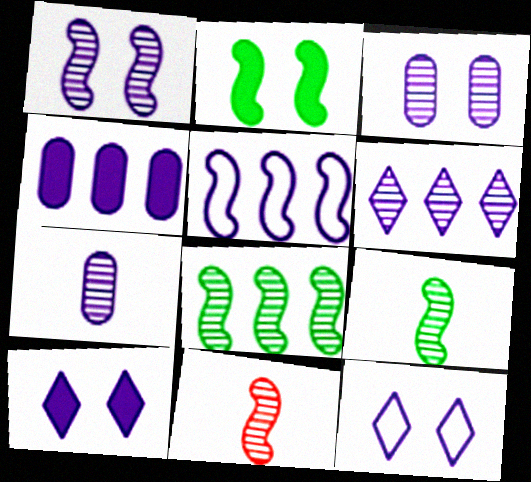[[1, 6, 7], 
[1, 8, 11], 
[2, 5, 11], 
[4, 5, 6], 
[5, 7, 10]]